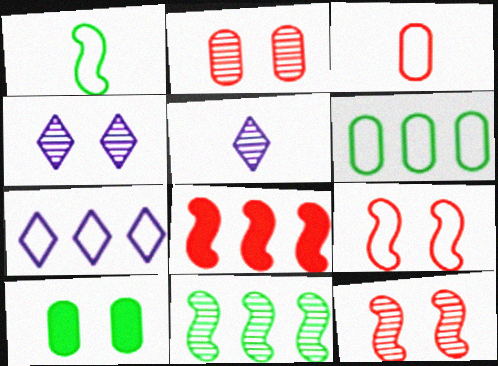[[2, 5, 11], 
[4, 9, 10]]